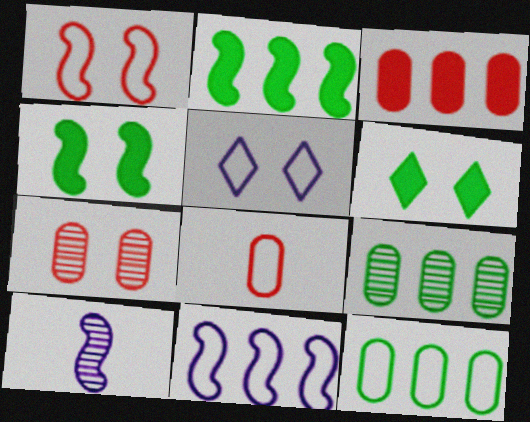[[1, 2, 10], 
[3, 7, 8], 
[4, 5, 7]]